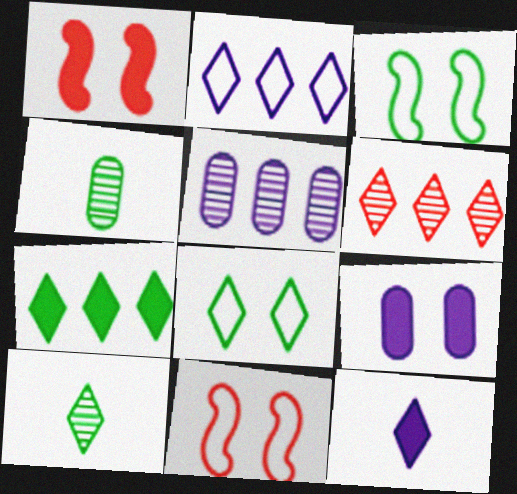[[1, 2, 4], 
[2, 6, 7], 
[3, 4, 7], 
[6, 8, 12], 
[7, 8, 10]]